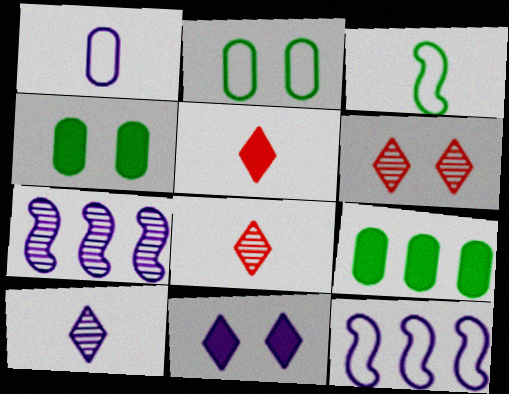[[1, 7, 11], 
[2, 5, 7], 
[4, 8, 12]]